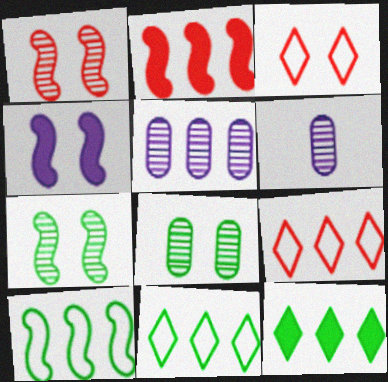[[2, 5, 11], 
[3, 4, 8]]